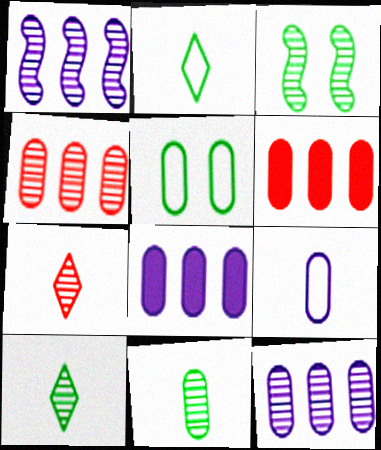[[3, 7, 12]]